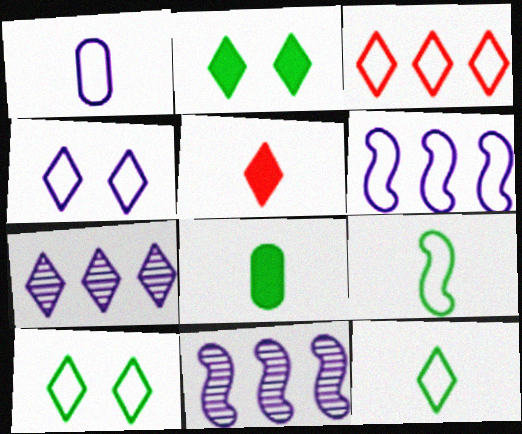[[1, 4, 6], 
[3, 4, 12], 
[5, 7, 10]]